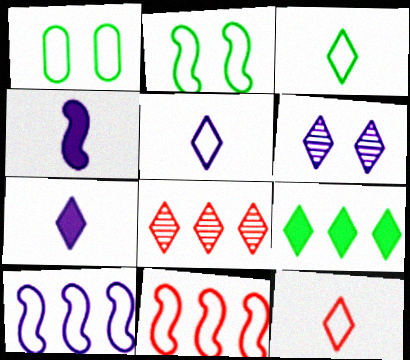[[1, 4, 8], 
[1, 5, 11], 
[1, 10, 12], 
[3, 5, 12], 
[6, 9, 12]]